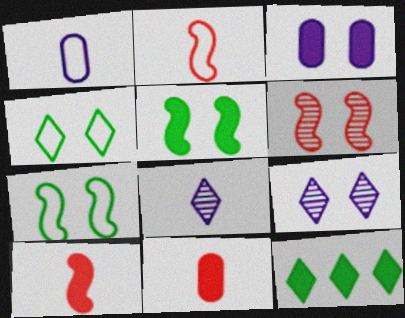[[1, 6, 12], 
[3, 4, 6], 
[3, 10, 12]]